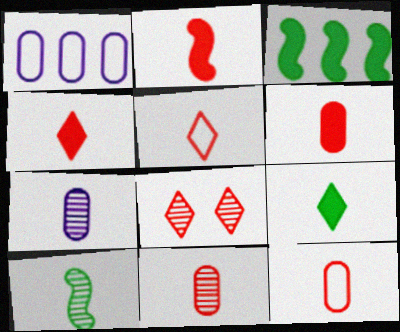[[2, 4, 6], 
[2, 5, 11], 
[6, 11, 12]]